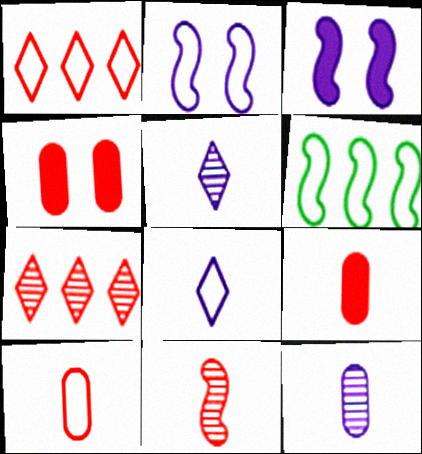[[1, 4, 11], 
[3, 6, 11], 
[4, 5, 6]]